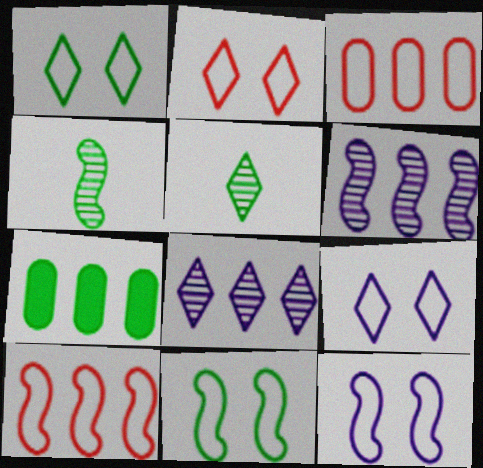[[1, 2, 9], 
[1, 4, 7], 
[5, 7, 11], 
[7, 8, 10]]